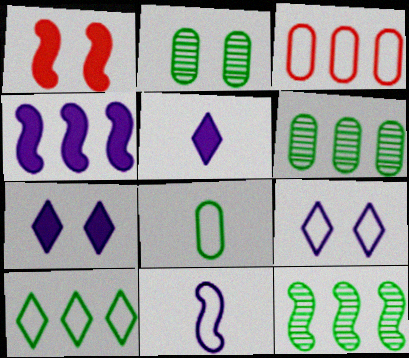[[1, 2, 9], 
[1, 11, 12]]